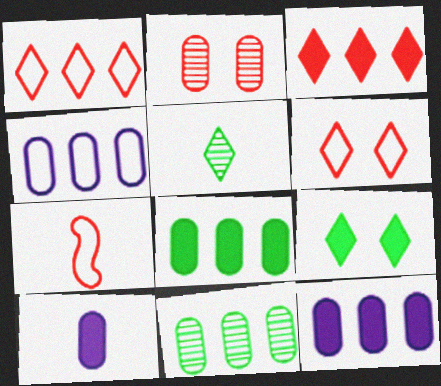[[2, 3, 7], 
[5, 7, 10]]